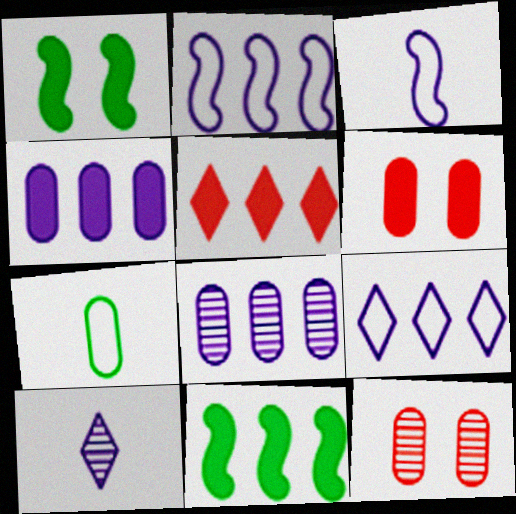[[4, 5, 11], 
[4, 7, 12], 
[6, 7, 8]]